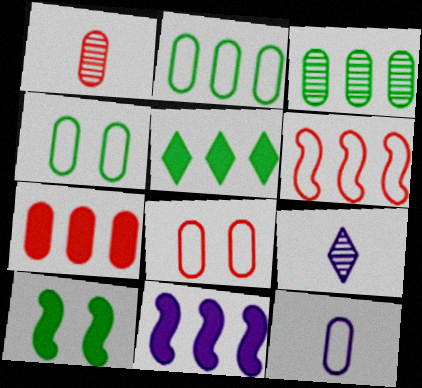[[1, 7, 8], 
[2, 8, 12], 
[5, 7, 11]]